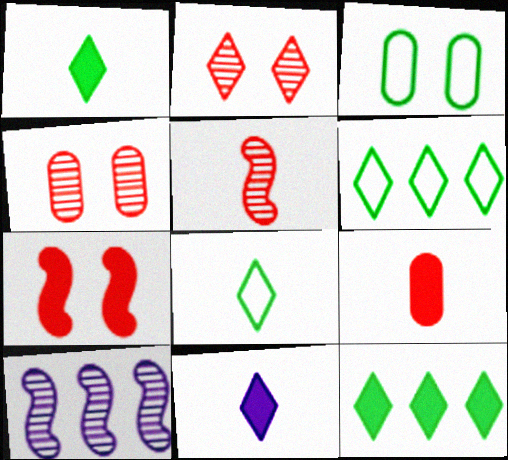[[2, 6, 11]]